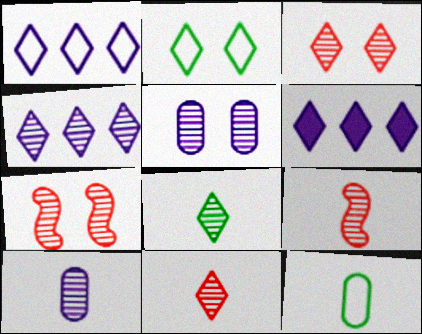[[1, 4, 6], 
[2, 6, 11], 
[3, 4, 8], 
[6, 7, 12], 
[8, 9, 10]]